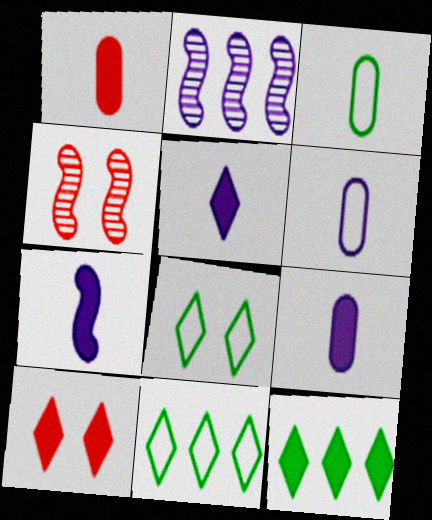[[1, 2, 8], 
[2, 3, 10], 
[4, 6, 12], 
[4, 9, 11], 
[5, 7, 9], 
[5, 10, 12]]